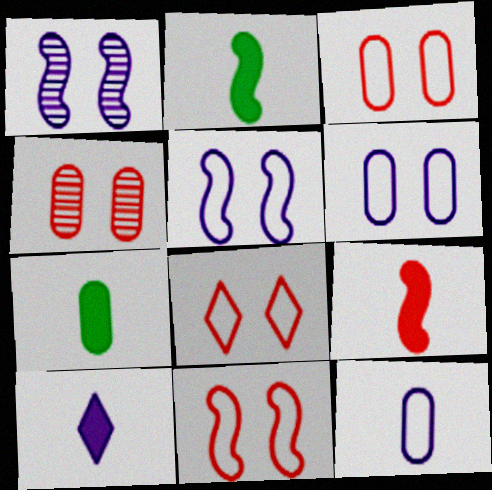[[3, 8, 11], 
[7, 9, 10]]